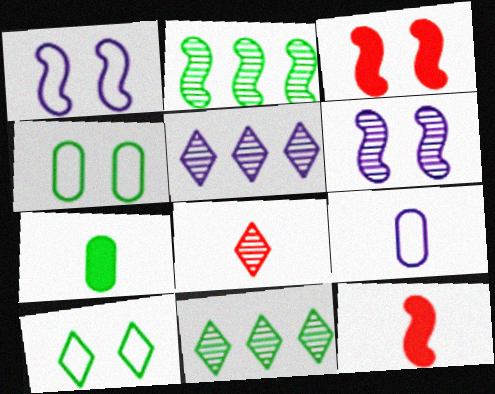[[1, 2, 12], 
[2, 7, 10], 
[3, 9, 11], 
[4, 5, 12]]